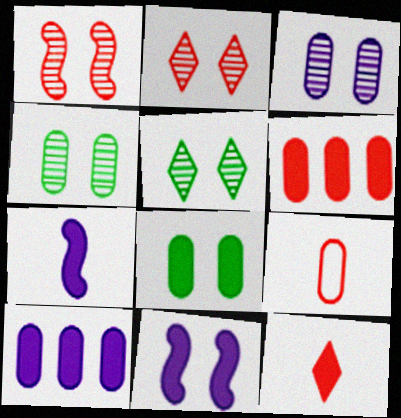[[1, 3, 5], 
[4, 9, 10]]